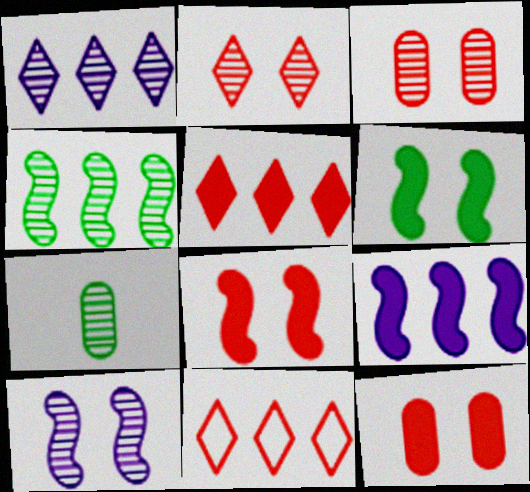[]